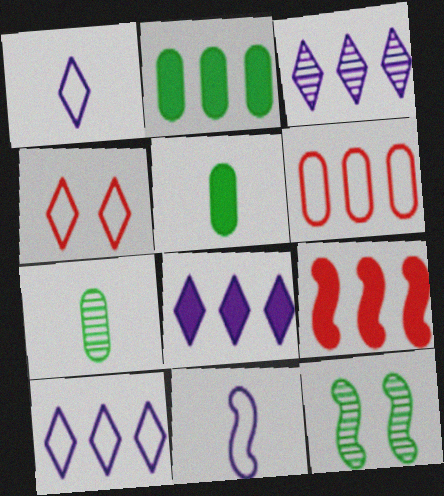[[2, 8, 9], 
[3, 8, 10], 
[9, 11, 12]]